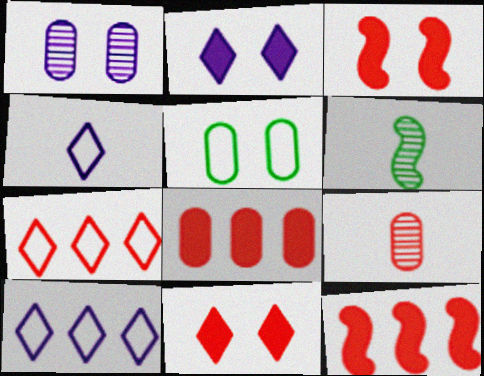[[3, 7, 9]]